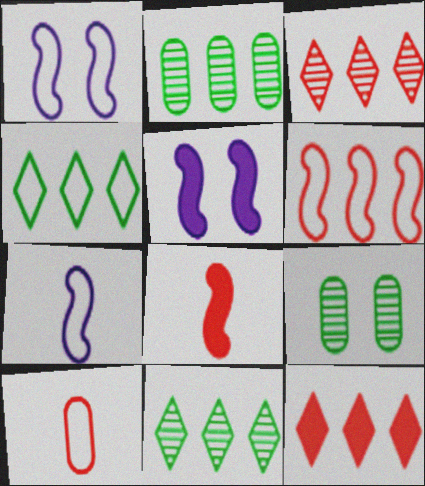[[1, 4, 10], 
[5, 10, 11], 
[7, 9, 12]]